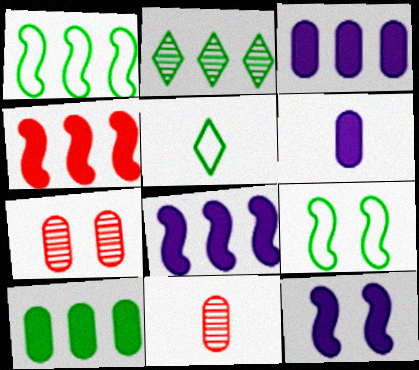[[1, 2, 10], 
[5, 7, 8]]